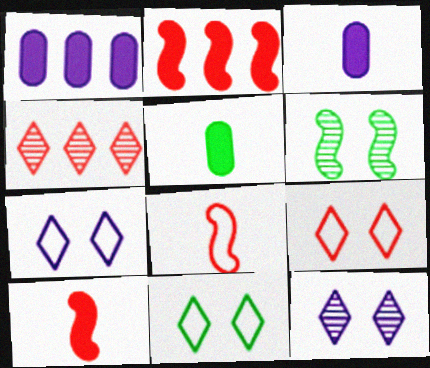[[7, 9, 11]]